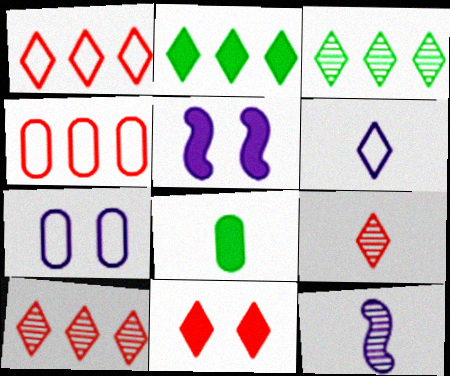[[1, 9, 11], 
[3, 6, 11]]